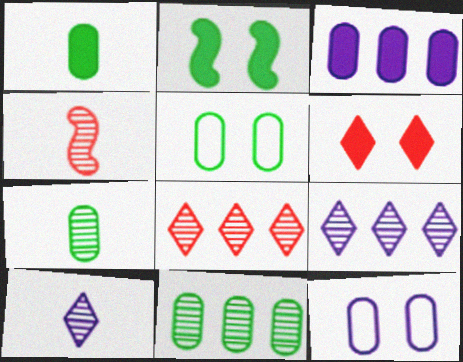[[1, 5, 11], 
[4, 7, 10]]